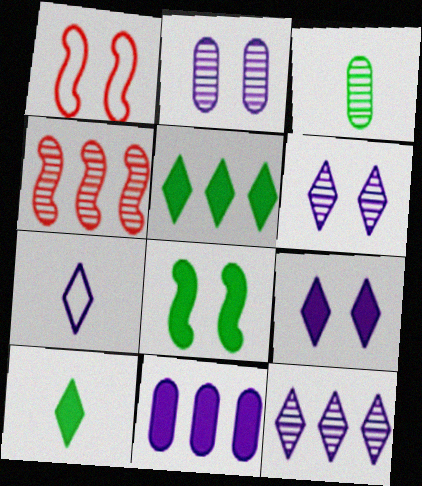[[3, 4, 6], 
[7, 9, 12]]